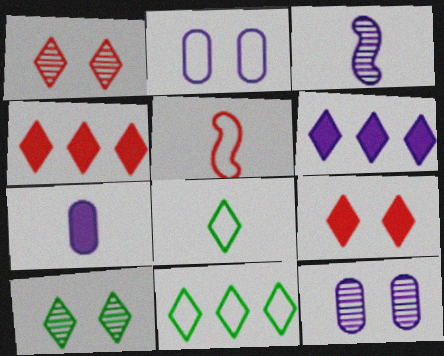[[1, 6, 8], 
[2, 3, 6], 
[2, 5, 11]]